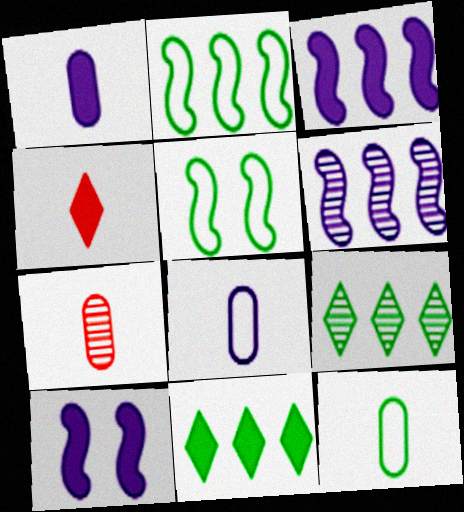[[1, 7, 12]]